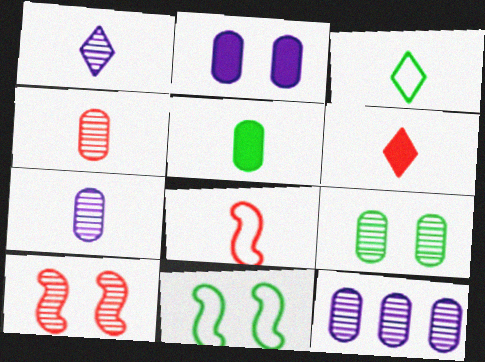[[1, 3, 6], 
[1, 5, 8], 
[4, 6, 8], 
[4, 9, 12], 
[6, 11, 12]]